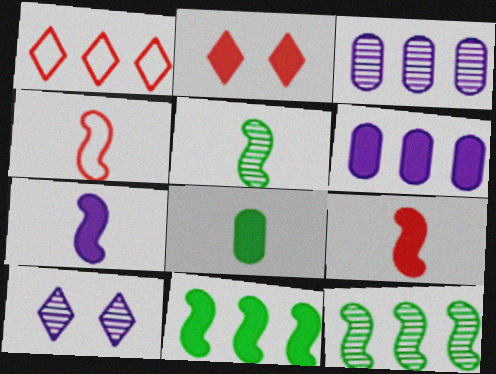[[1, 3, 11], 
[1, 6, 12], 
[4, 5, 7]]